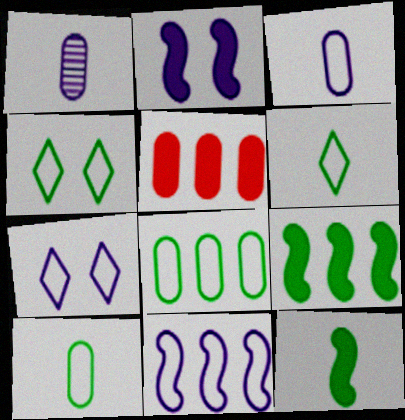[[3, 7, 11]]